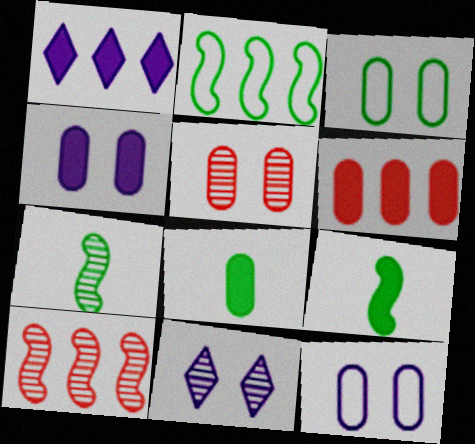[[3, 4, 5], 
[4, 6, 8]]